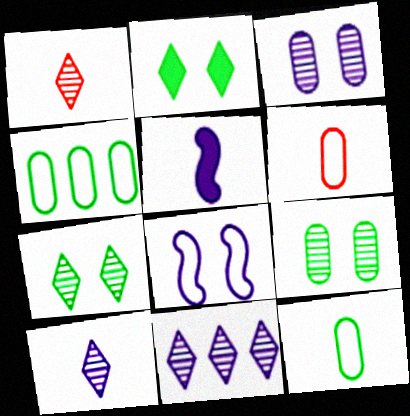[[1, 5, 12], 
[1, 7, 11]]